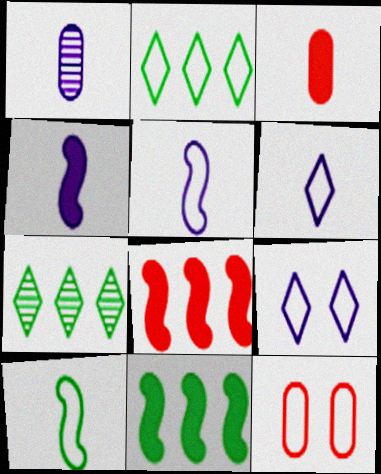[[1, 4, 6], 
[2, 5, 12], 
[4, 7, 12]]